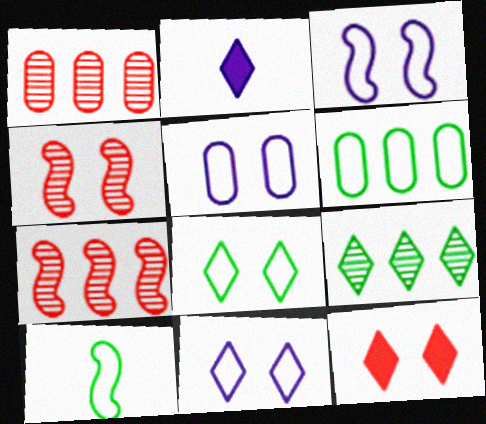[[2, 4, 6], 
[3, 5, 11], 
[6, 8, 10]]